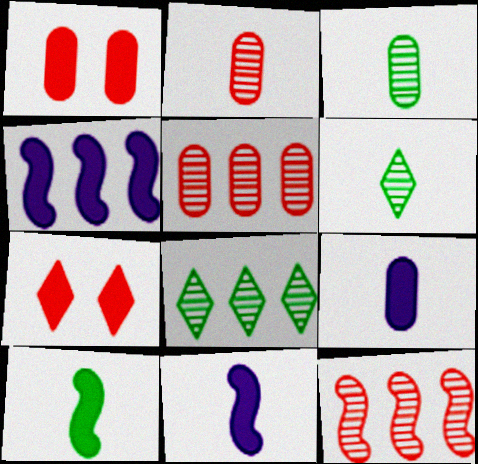[]